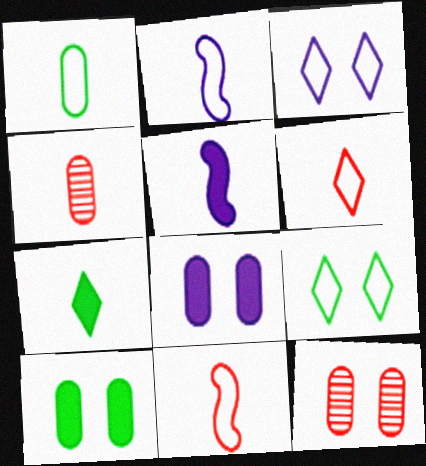[[1, 2, 6], 
[2, 4, 7]]